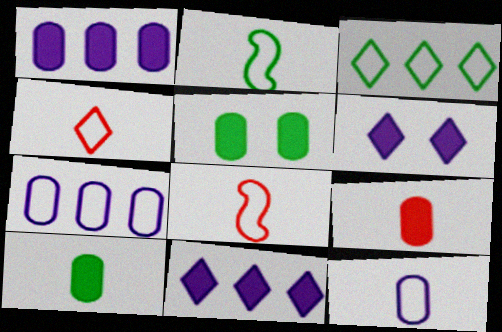[[1, 5, 9], 
[2, 4, 12]]